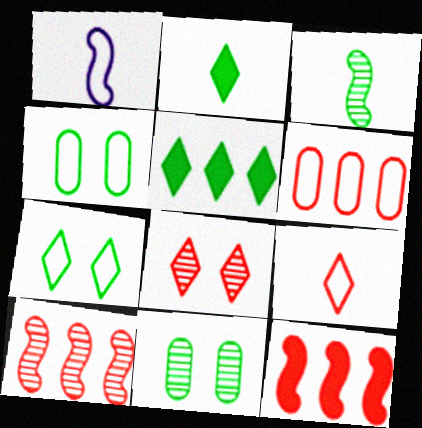[[1, 6, 7], 
[3, 4, 5]]